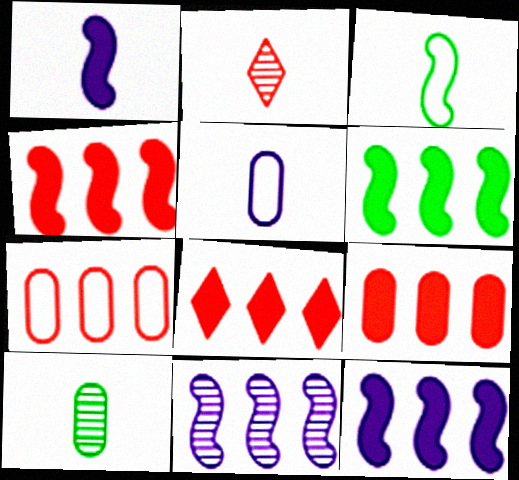[[4, 6, 12], 
[4, 8, 9]]